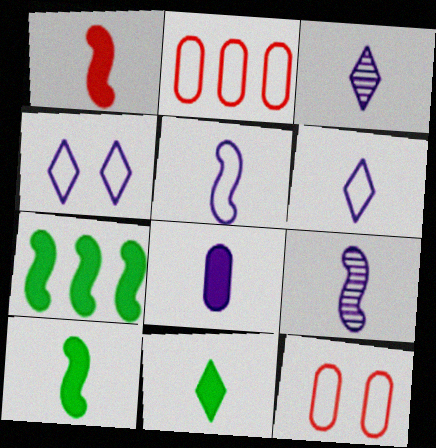[[1, 8, 11], 
[3, 5, 8], 
[3, 7, 12], 
[6, 8, 9]]